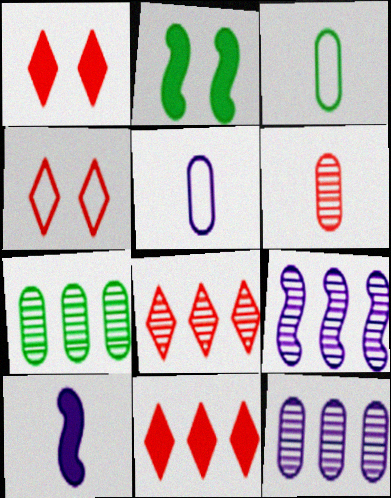[[1, 3, 9], 
[2, 5, 8], 
[4, 7, 10], 
[7, 8, 9]]